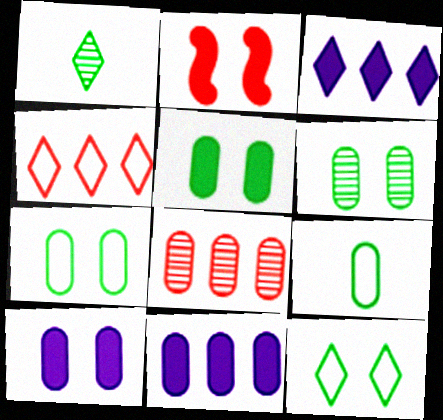[[5, 6, 7], 
[8, 9, 10]]